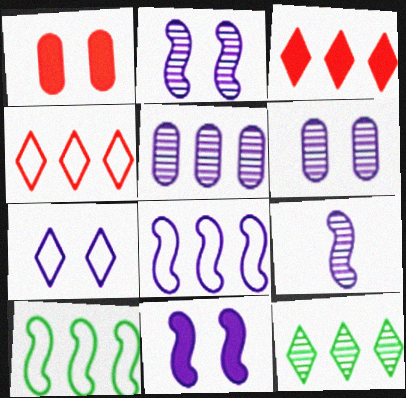[[3, 5, 10], 
[6, 7, 11], 
[8, 9, 11]]